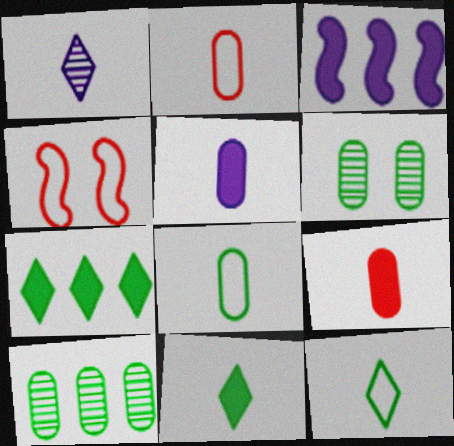[]